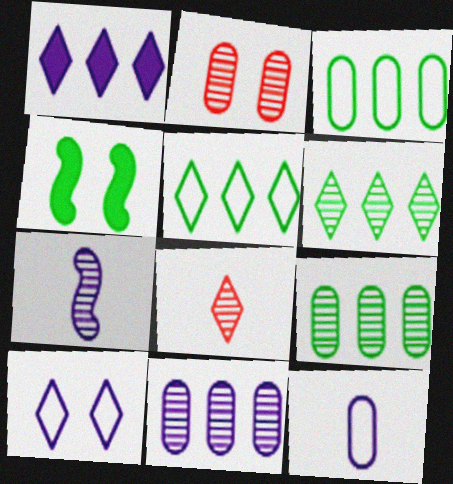[[2, 4, 10], 
[2, 6, 7]]